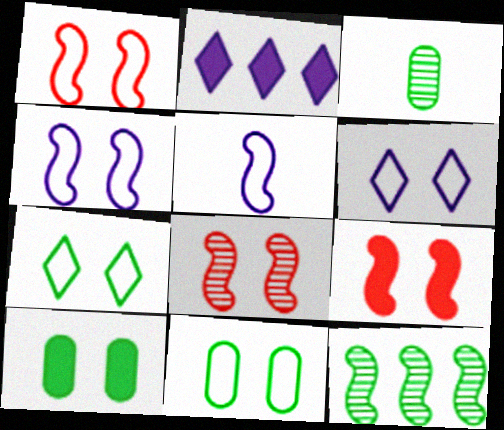[[1, 2, 3], 
[1, 6, 11], 
[1, 8, 9], 
[5, 9, 12], 
[6, 8, 10]]